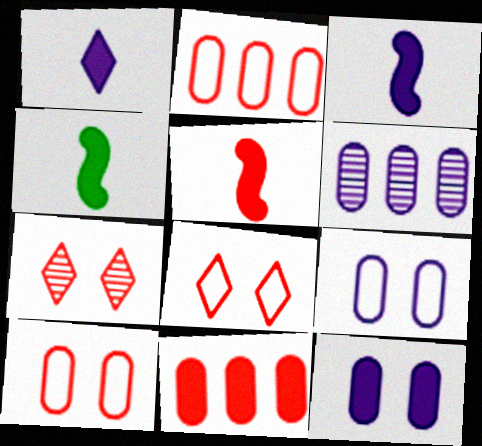[[2, 5, 7], 
[3, 4, 5], 
[4, 6, 8]]